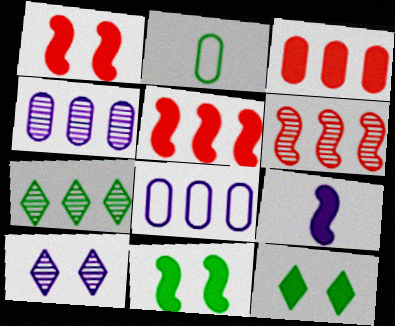[[2, 5, 10], 
[2, 7, 11], 
[3, 9, 12], 
[4, 6, 7], 
[5, 7, 8], 
[5, 9, 11], 
[8, 9, 10]]